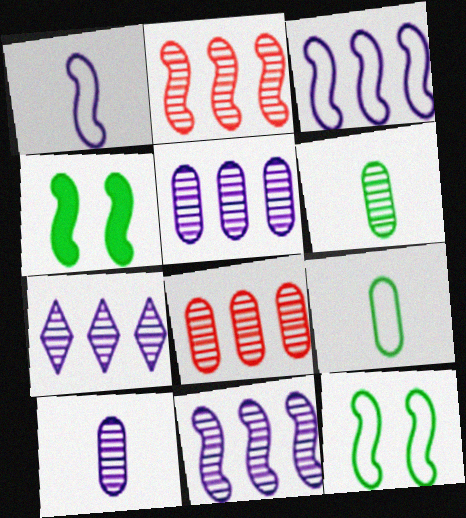[[1, 2, 4], 
[5, 7, 11]]